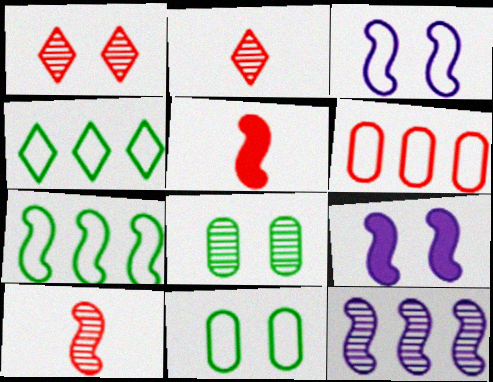[[1, 5, 6], 
[1, 9, 11], 
[2, 8, 12], 
[7, 9, 10]]